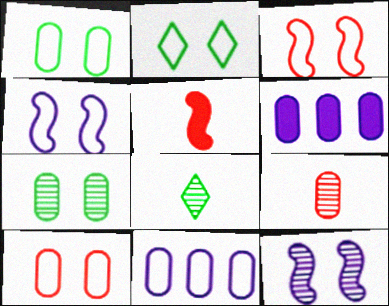[[1, 6, 9], 
[2, 4, 10], 
[3, 6, 8]]